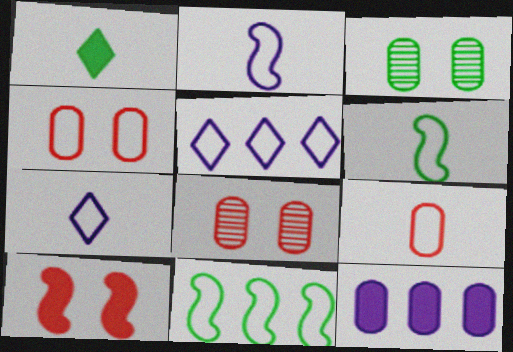[[1, 3, 11], 
[1, 10, 12], 
[3, 9, 12], 
[4, 5, 6], 
[4, 7, 11], 
[6, 7, 9]]